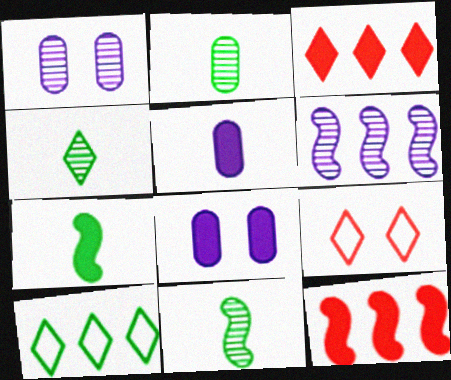[[2, 4, 11], 
[3, 7, 8]]